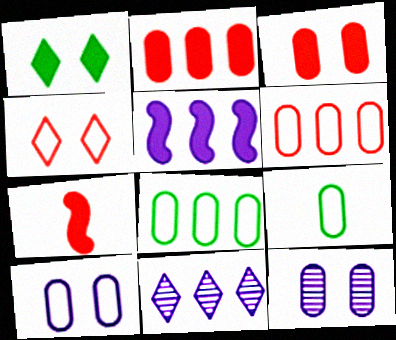[[2, 9, 12], 
[6, 9, 10]]